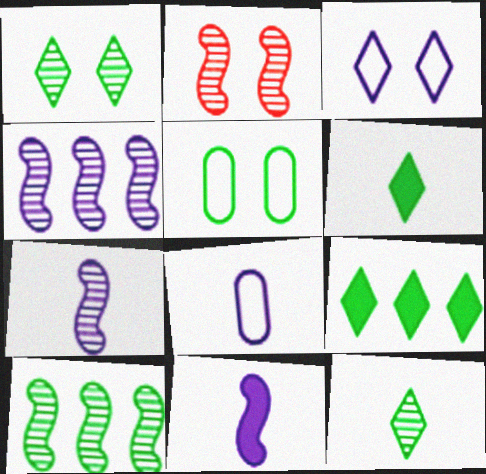[[2, 7, 10], 
[2, 8, 9], 
[5, 6, 10]]